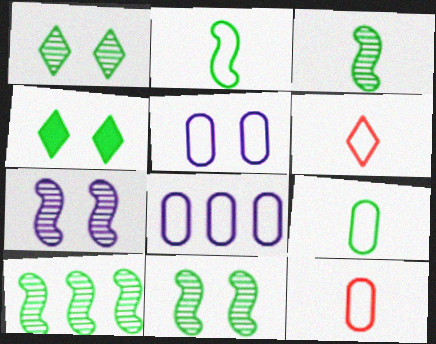[[3, 10, 11], 
[4, 9, 10]]